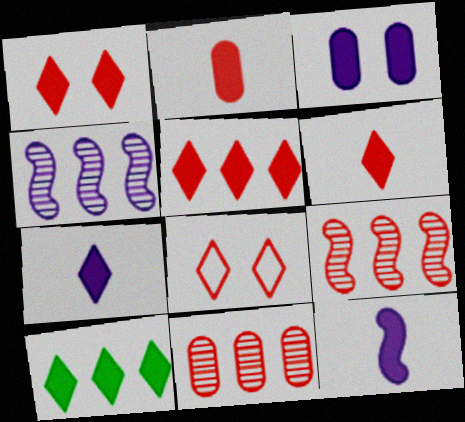[[1, 5, 6], 
[1, 7, 10], 
[2, 8, 9]]